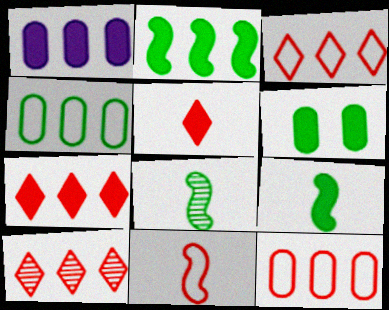[[1, 2, 7], 
[3, 7, 10]]